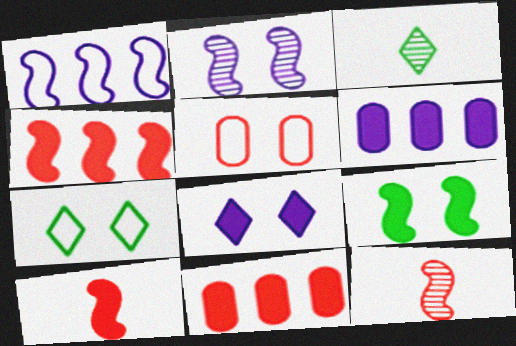[[1, 9, 12], 
[6, 7, 12]]